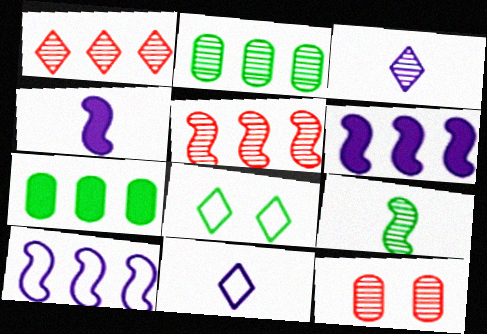[[1, 7, 10], 
[7, 8, 9]]